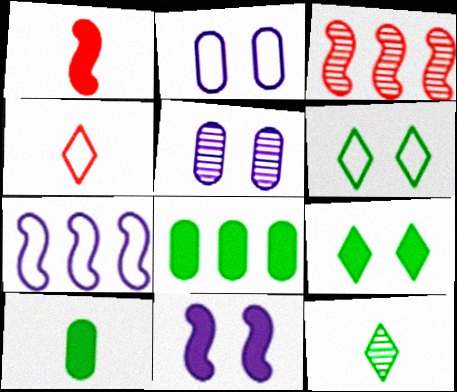[[3, 5, 12]]